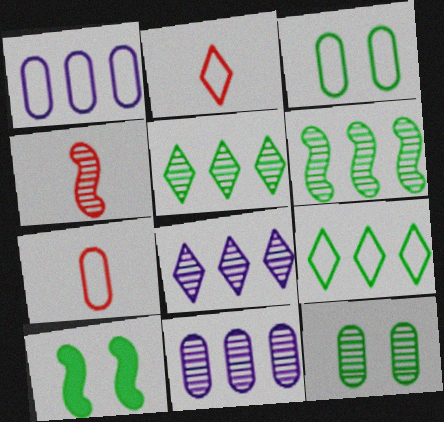[[1, 3, 7], 
[2, 10, 11], 
[4, 8, 12], 
[7, 8, 10]]